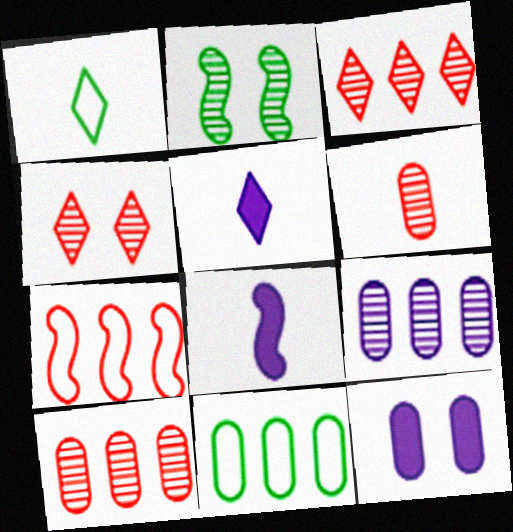[[1, 6, 8], 
[2, 7, 8], 
[4, 8, 11], 
[6, 11, 12]]